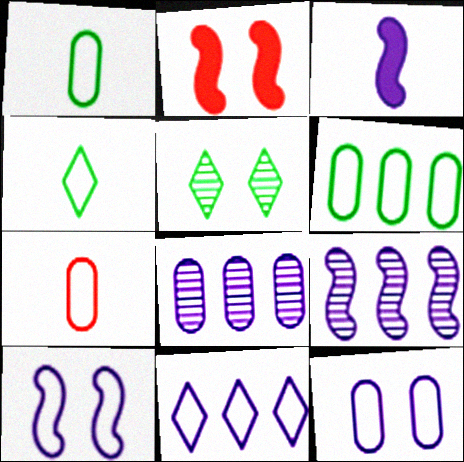[[2, 4, 8], 
[2, 5, 12], 
[3, 9, 10], 
[6, 7, 12]]